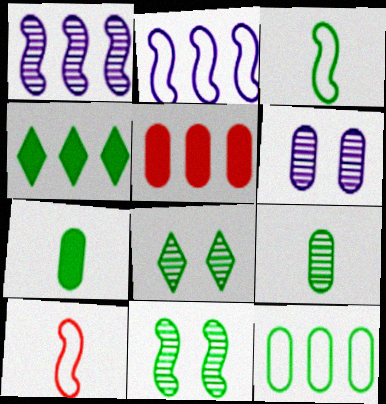[[4, 6, 10]]